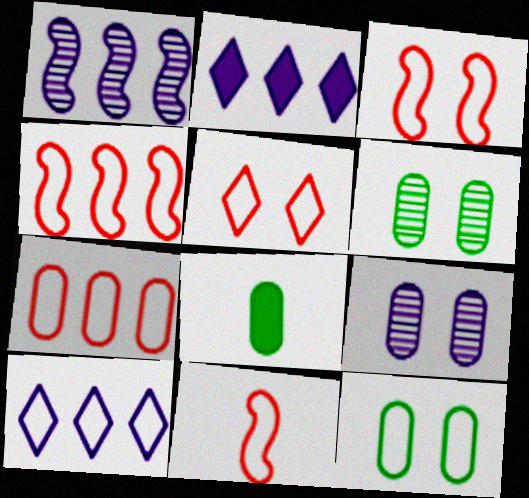[[1, 5, 8], 
[2, 6, 11], 
[3, 4, 11], 
[5, 7, 11], 
[7, 8, 9], 
[10, 11, 12]]